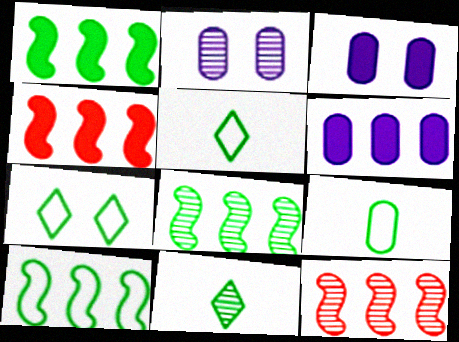[[1, 8, 10], 
[2, 4, 5], 
[2, 11, 12], 
[3, 5, 12], 
[7, 9, 10]]